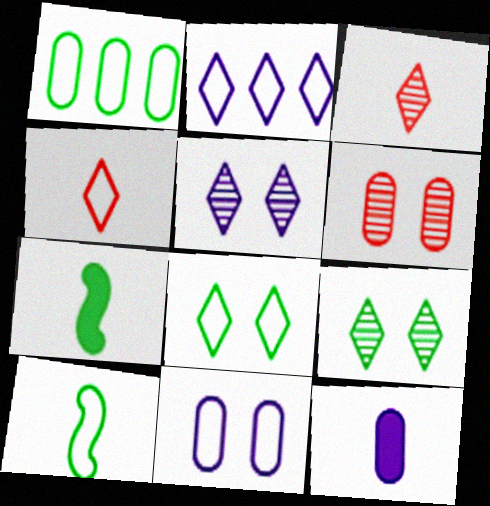[[1, 6, 12], 
[1, 7, 9], 
[1, 8, 10], 
[2, 4, 8], 
[2, 6, 7], 
[3, 10, 12]]